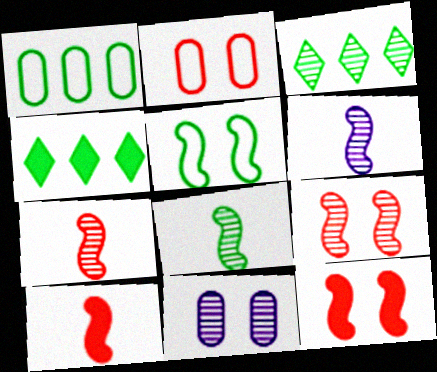[[2, 4, 6], 
[3, 7, 11], 
[6, 7, 8]]